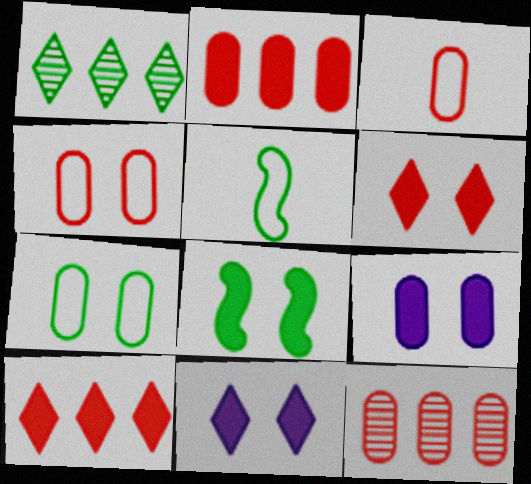[[5, 11, 12], 
[6, 8, 9]]